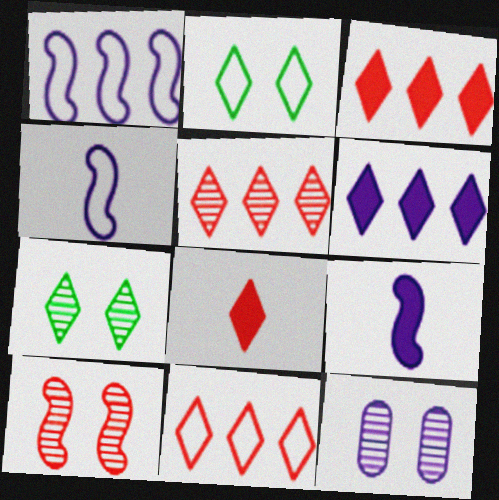[[3, 5, 11], 
[4, 6, 12], 
[7, 10, 12]]